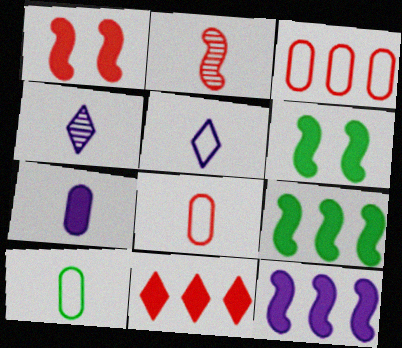[[3, 4, 6], 
[6, 7, 11]]